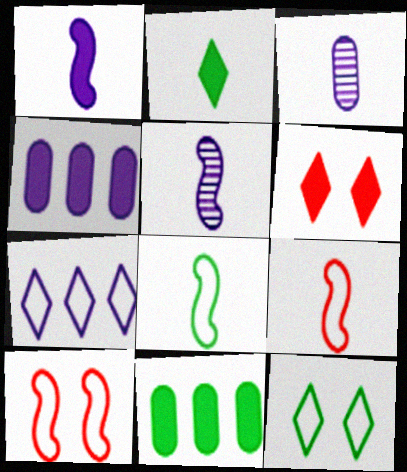[[1, 6, 11], 
[2, 3, 9]]